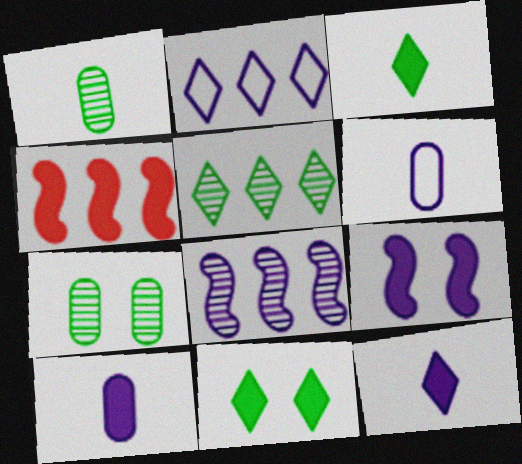[[4, 10, 11]]